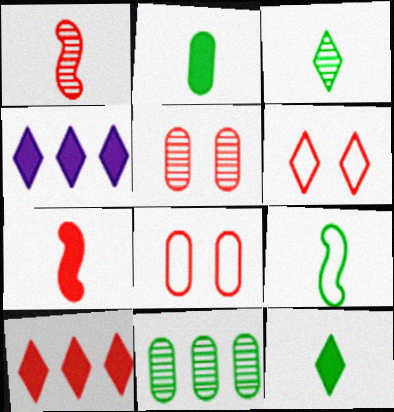[[1, 8, 10], 
[2, 3, 9], 
[3, 4, 6], 
[4, 5, 9]]